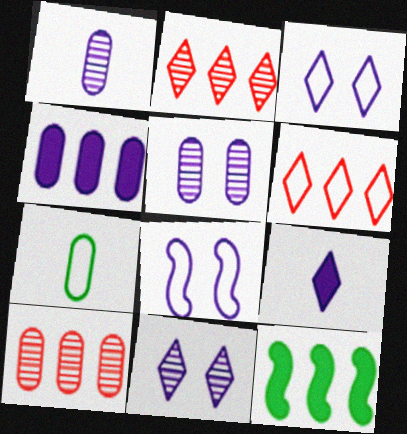[[6, 7, 8]]